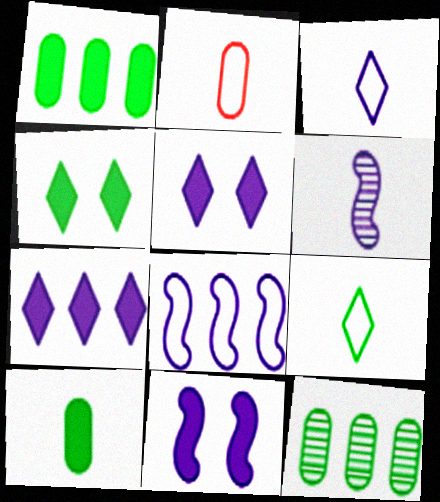[[6, 8, 11]]